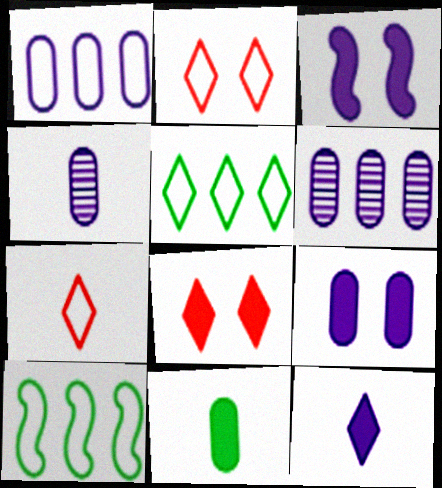[[1, 4, 9], 
[4, 8, 10]]